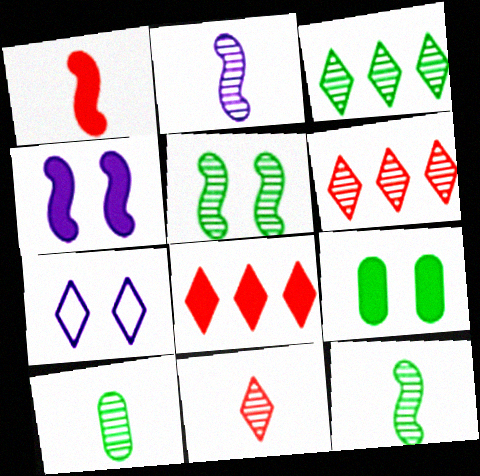[[2, 10, 11], 
[3, 5, 10]]